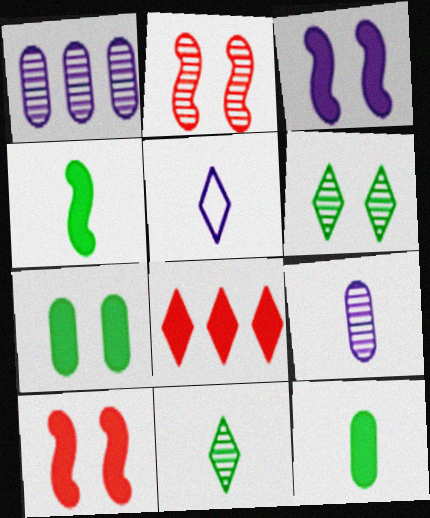[[1, 2, 11], 
[1, 3, 5], 
[3, 8, 12], 
[5, 6, 8]]